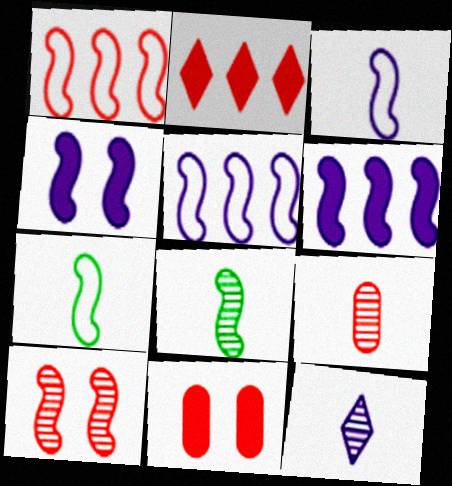[[1, 4, 8], 
[6, 7, 10], 
[8, 9, 12]]